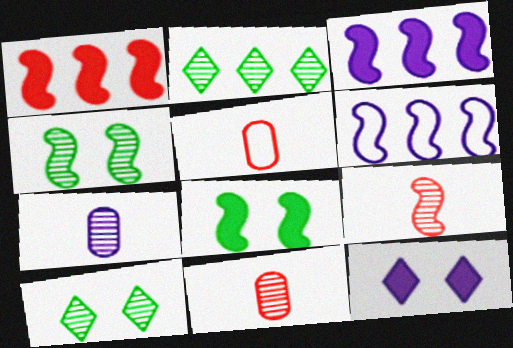[[3, 5, 10], 
[6, 7, 12], 
[6, 8, 9]]